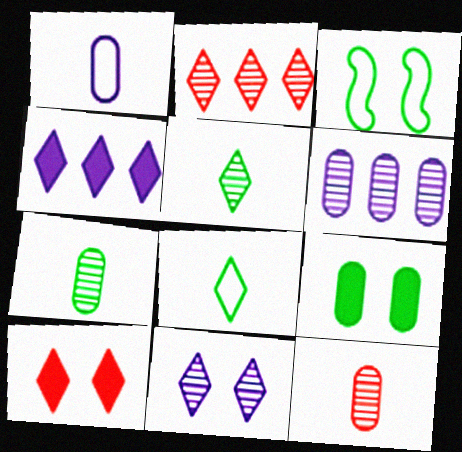[[2, 5, 11], 
[3, 4, 12]]